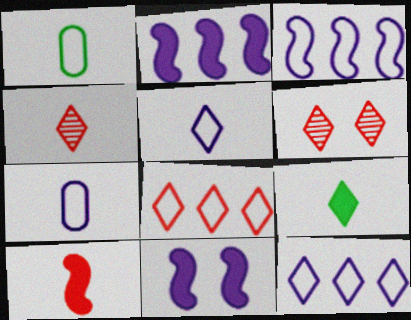[[1, 2, 6], 
[4, 5, 9], 
[6, 9, 12]]